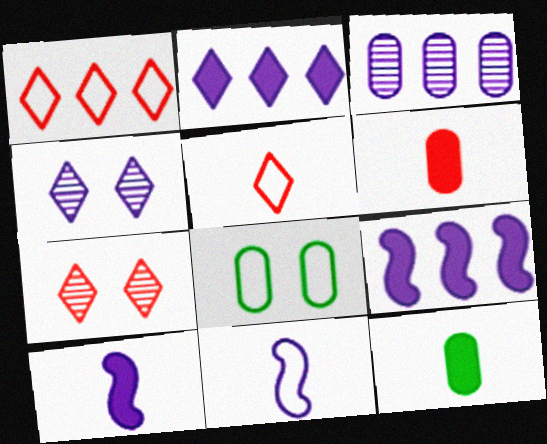[[1, 8, 11], 
[3, 6, 8]]